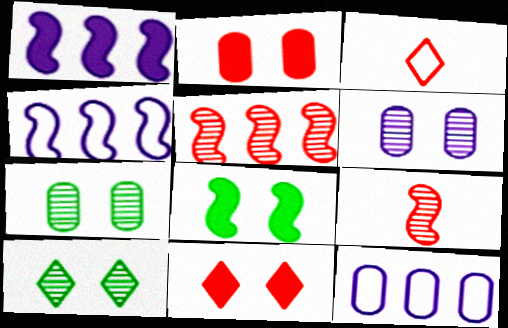[[1, 3, 7], 
[2, 3, 5], 
[4, 8, 9]]